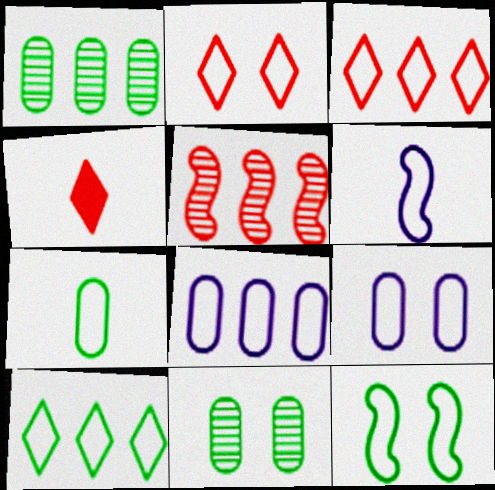[[2, 9, 12], 
[7, 10, 12]]